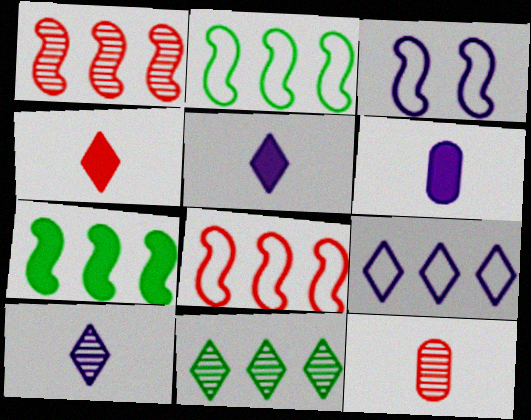[]